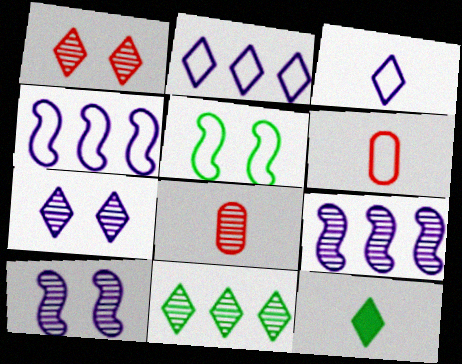[[1, 2, 12], 
[2, 5, 6], 
[8, 10, 11]]